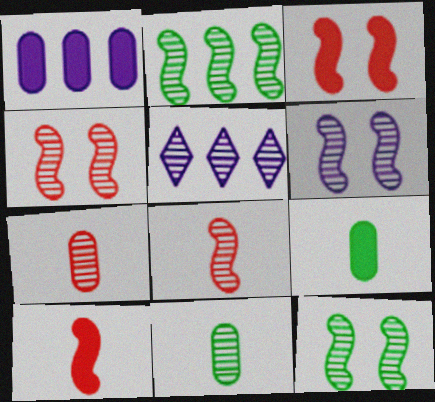[[2, 6, 8], 
[4, 5, 11], 
[4, 6, 12], 
[5, 7, 12]]